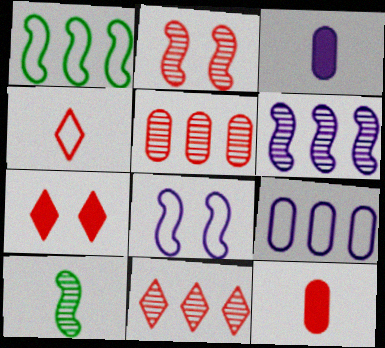[[2, 6, 10], 
[3, 4, 10], 
[4, 7, 11], 
[7, 9, 10]]